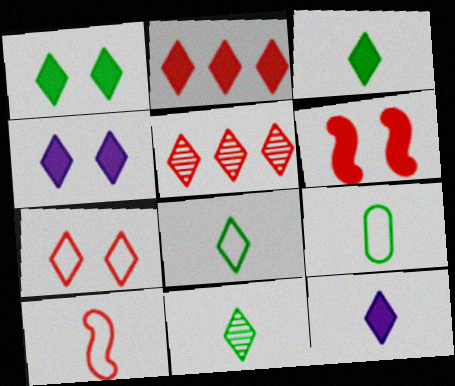[[1, 2, 12], 
[2, 3, 4], 
[3, 8, 11], 
[4, 5, 8]]